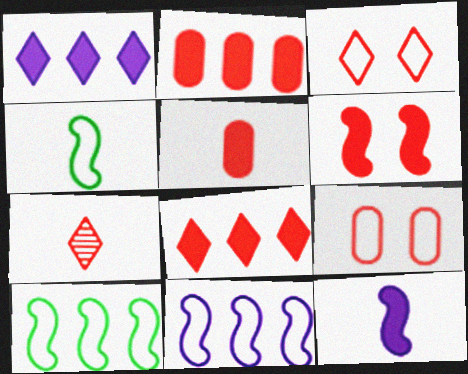[[3, 7, 8], 
[5, 6, 8]]